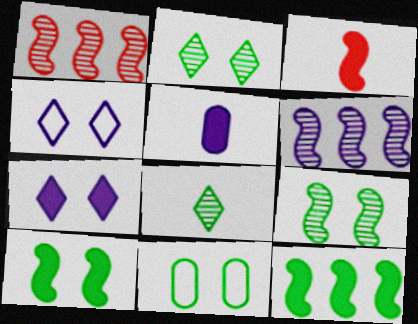[[2, 10, 11], 
[4, 5, 6], 
[8, 11, 12]]